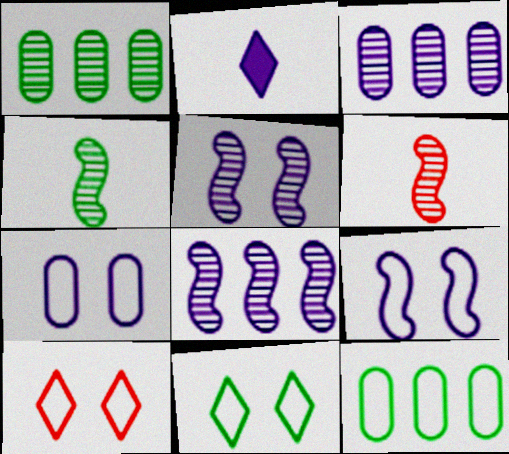[[2, 3, 9], 
[2, 7, 8]]